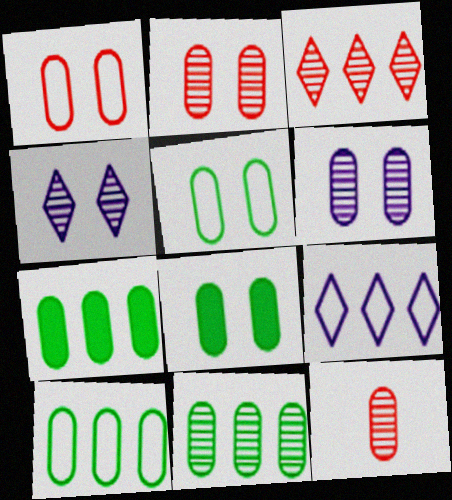[[1, 6, 8], 
[6, 11, 12], 
[7, 10, 11]]